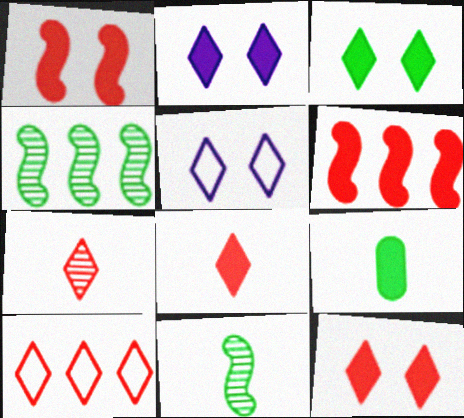[[2, 3, 12], 
[2, 6, 9], 
[7, 10, 12]]